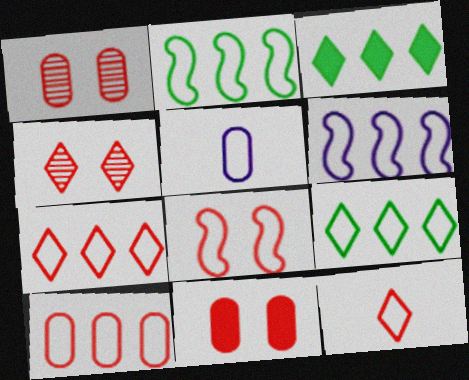[[4, 8, 11], 
[5, 8, 9], 
[6, 9, 10], 
[8, 10, 12]]